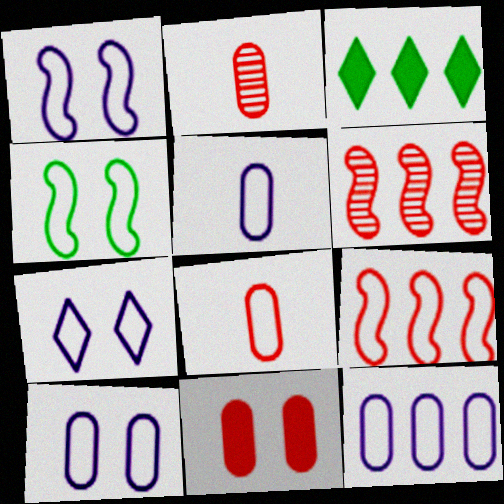[[1, 2, 3], 
[1, 7, 10], 
[3, 6, 12], 
[5, 10, 12]]